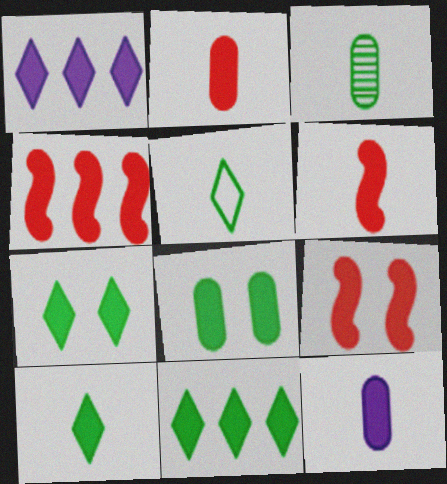[[1, 6, 8], 
[4, 6, 9], 
[4, 7, 12], 
[6, 10, 12], 
[7, 10, 11], 
[9, 11, 12]]